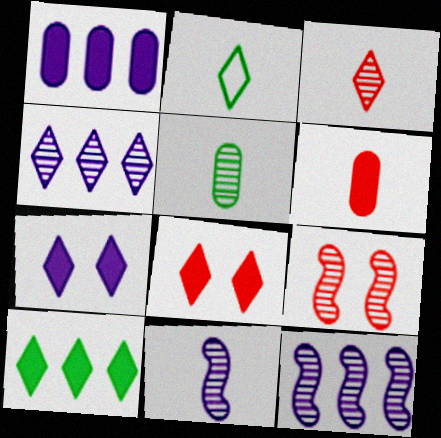[[1, 2, 9], 
[2, 4, 8], 
[2, 6, 11], 
[3, 5, 11], 
[4, 5, 9]]